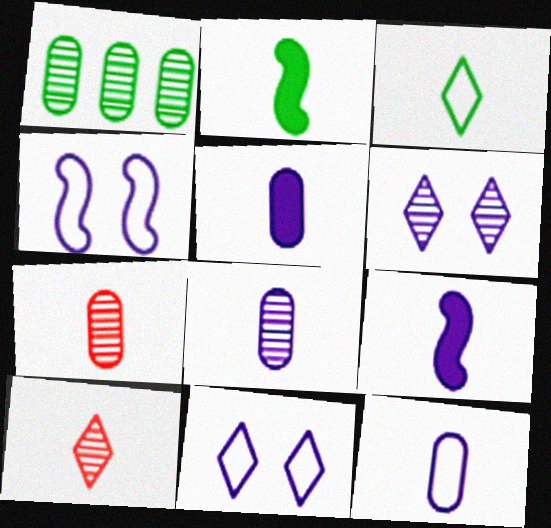[[2, 10, 12], 
[3, 7, 9], 
[5, 8, 12]]